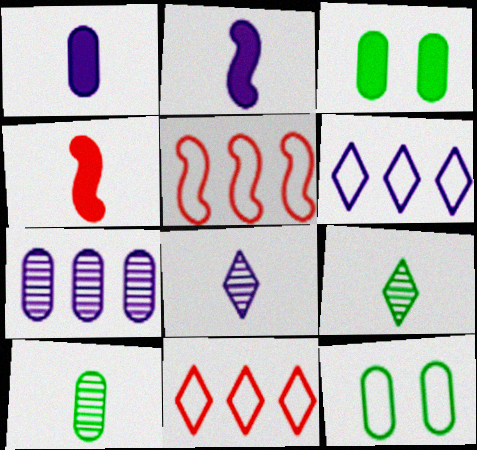[[3, 5, 8]]